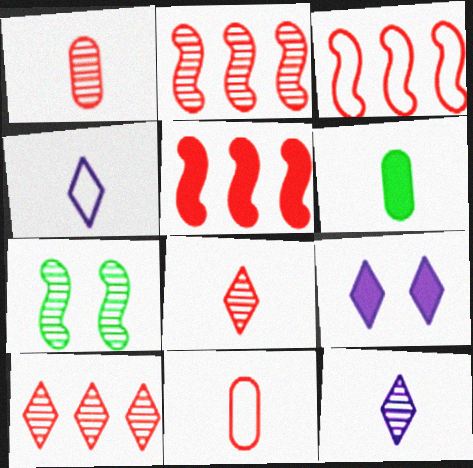[[2, 3, 5], 
[5, 6, 9]]